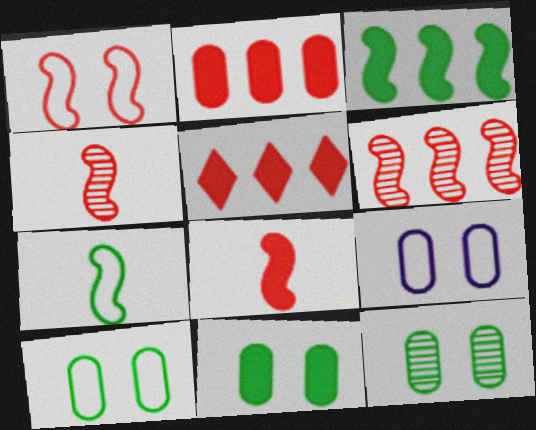[[1, 6, 8], 
[10, 11, 12]]